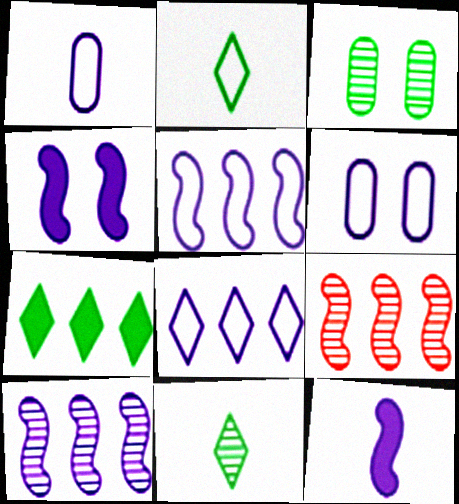[]